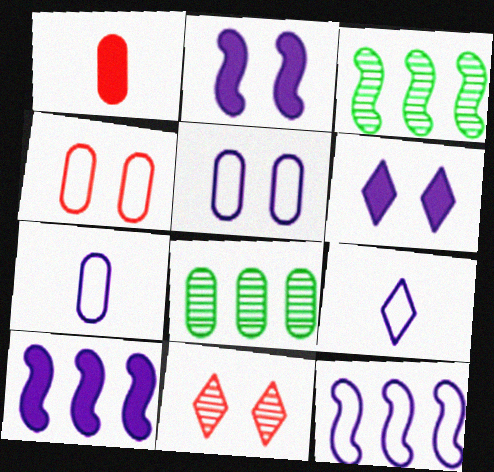[[1, 5, 8], 
[5, 9, 12]]